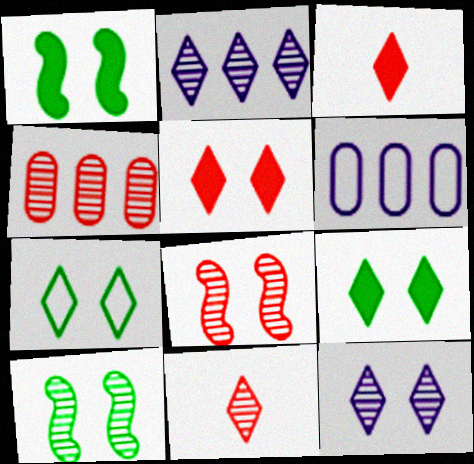[[1, 6, 11], 
[2, 3, 7], 
[3, 6, 10], 
[4, 8, 11], 
[5, 7, 12]]